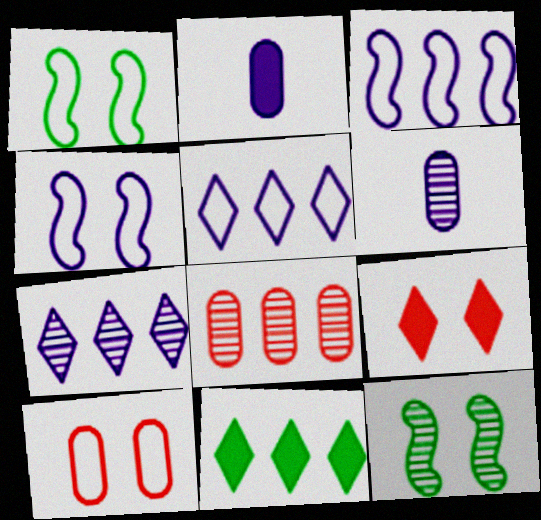[[2, 4, 7], 
[3, 8, 11]]